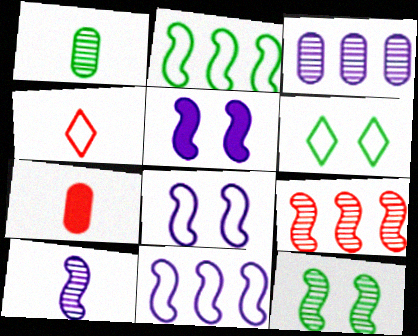[[5, 10, 11], 
[9, 10, 12]]